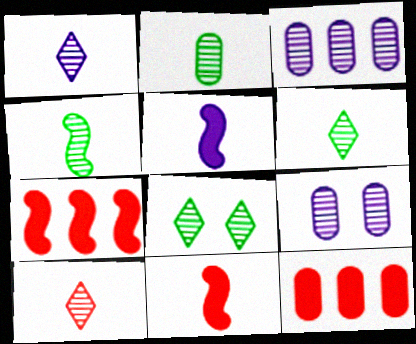[[1, 6, 10], 
[2, 4, 6]]